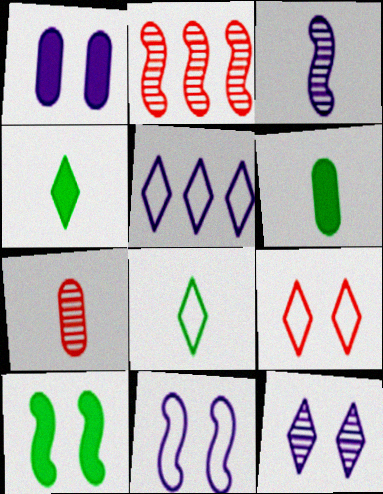[[1, 2, 8], 
[1, 3, 5], 
[1, 11, 12], 
[5, 7, 10], 
[5, 8, 9]]